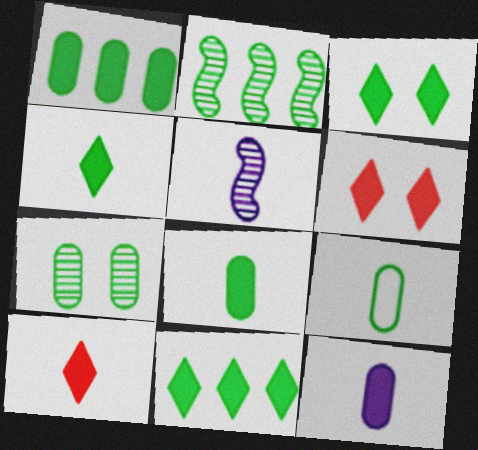[[1, 7, 9], 
[2, 3, 9], 
[3, 4, 11], 
[5, 9, 10]]